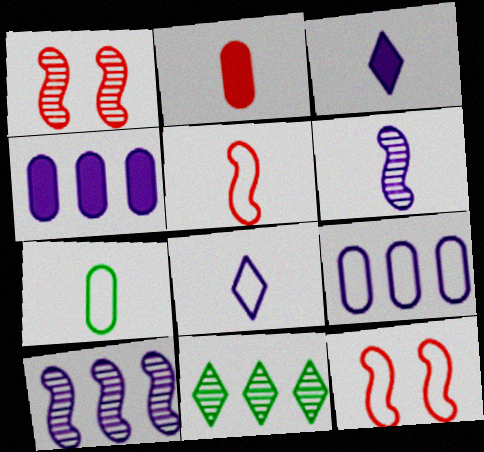[[5, 7, 8]]